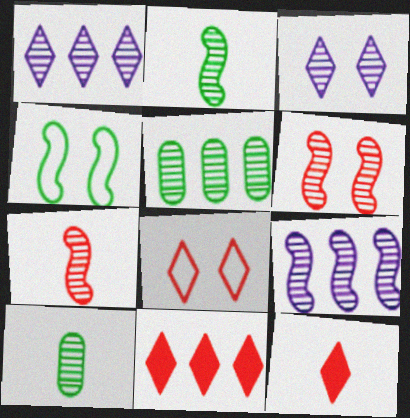[[1, 6, 10], 
[2, 6, 9], 
[3, 5, 7]]